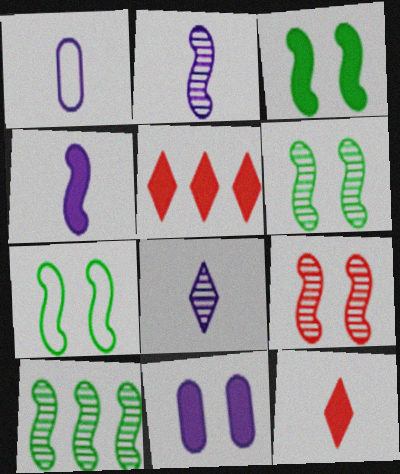[[1, 4, 8], 
[1, 5, 6], 
[2, 9, 10], 
[3, 6, 7]]